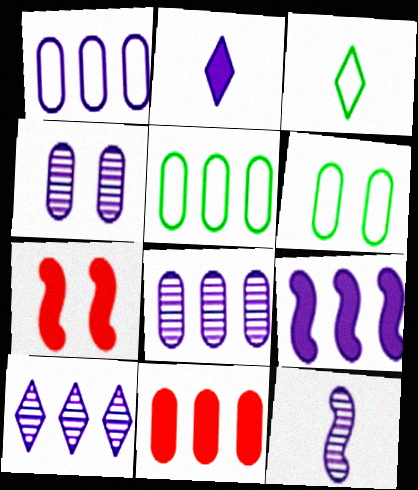[[1, 9, 10], 
[3, 7, 8], 
[4, 10, 12], 
[5, 8, 11]]